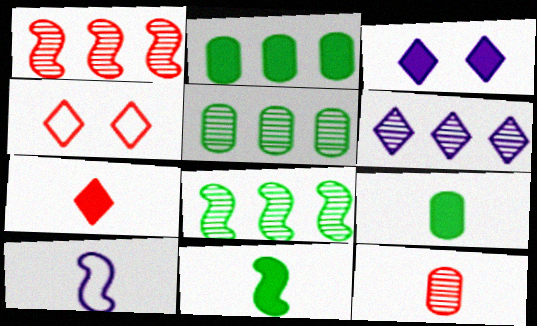[[1, 5, 6]]